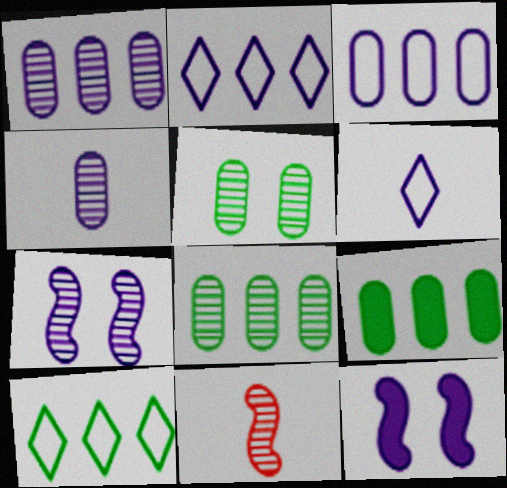[[1, 6, 12], 
[2, 4, 12]]